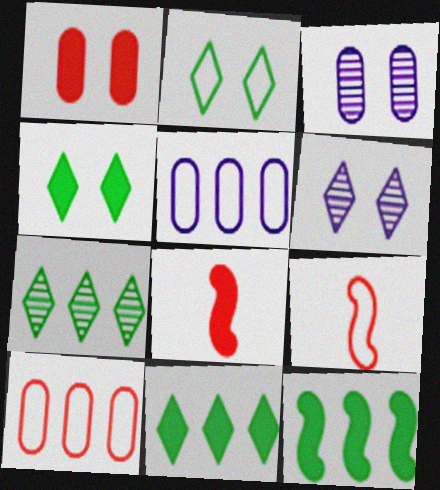[[2, 5, 9], 
[3, 9, 11]]